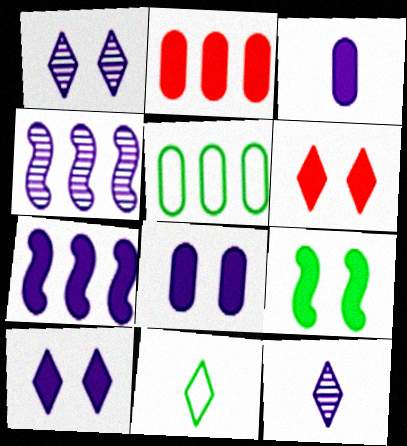[[3, 7, 10], 
[6, 8, 9]]